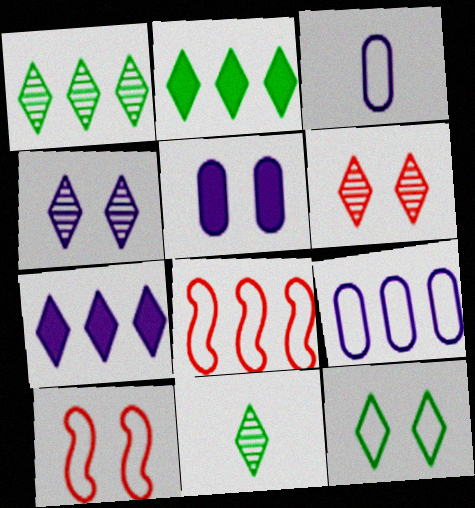[[2, 11, 12], 
[3, 8, 12], 
[5, 8, 11]]